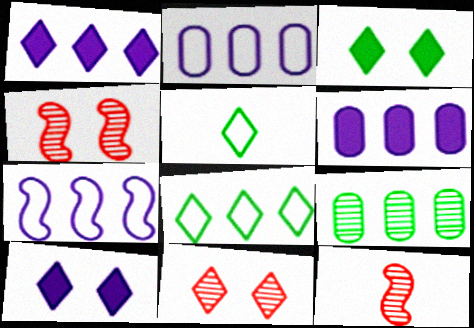[[1, 5, 11], 
[2, 3, 12], 
[4, 5, 6]]